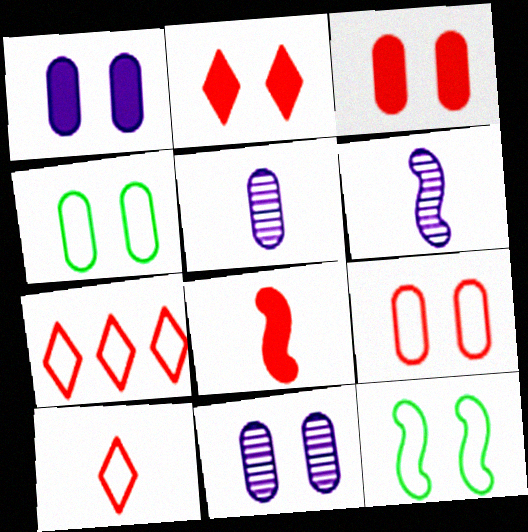[[2, 11, 12], 
[3, 4, 11]]